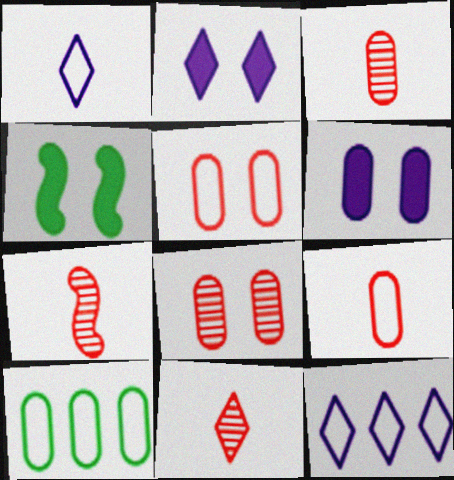[[2, 7, 10], 
[3, 4, 12], 
[3, 6, 10], 
[3, 7, 11]]